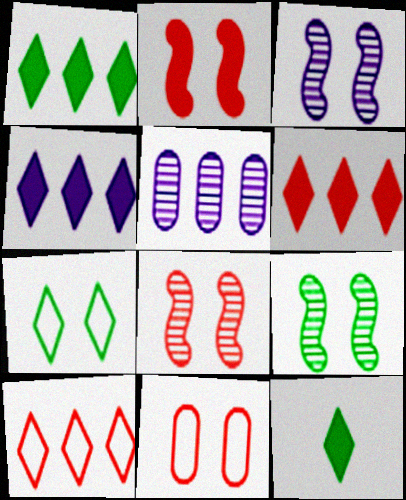[[1, 4, 6], 
[3, 8, 9]]